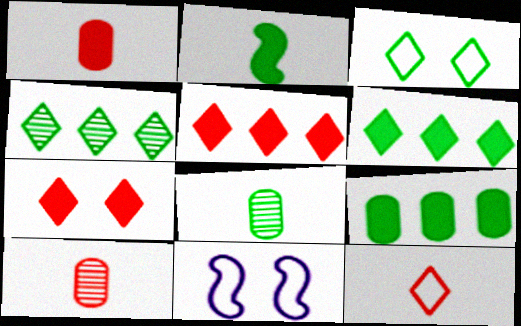[[1, 4, 11], 
[5, 8, 11], 
[6, 10, 11]]